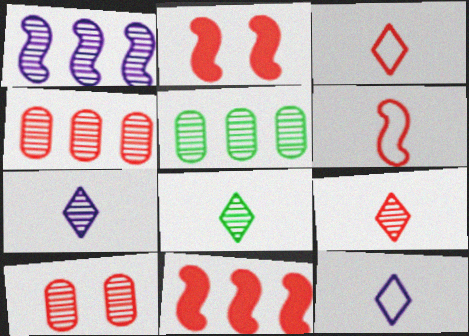[[1, 8, 10], 
[2, 3, 4], 
[2, 5, 12], 
[3, 10, 11], 
[7, 8, 9]]